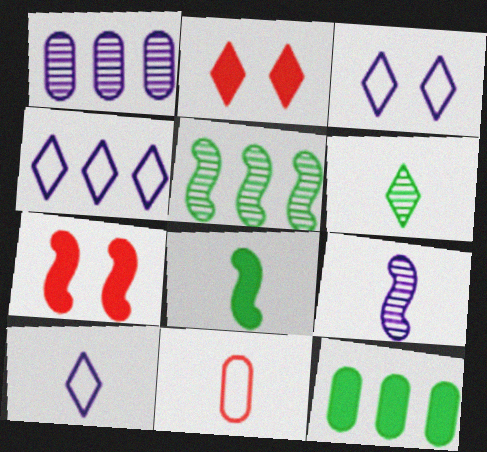[[2, 4, 6], 
[3, 4, 10]]